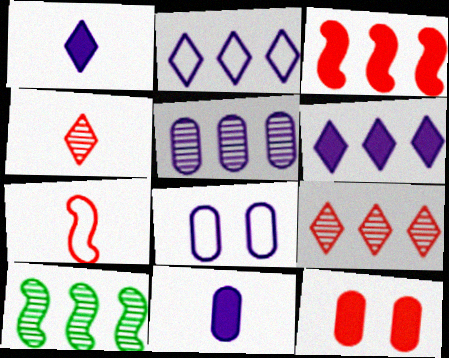[[5, 8, 11], 
[5, 9, 10], 
[7, 9, 12]]